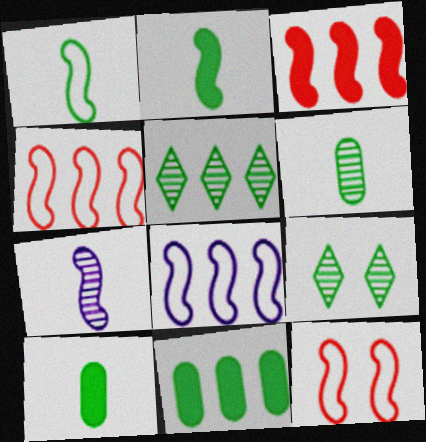[[1, 8, 12], 
[1, 9, 11]]